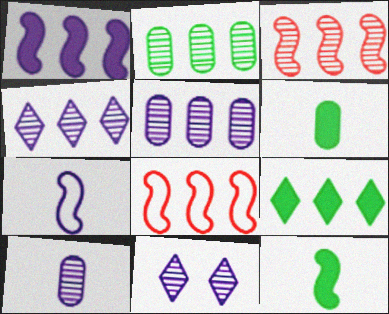[[2, 3, 4], 
[5, 8, 9], 
[6, 8, 11]]